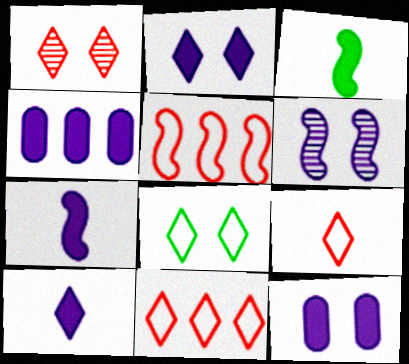[[1, 2, 8], 
[2, 4, 7], 
[3, 5, 6]]